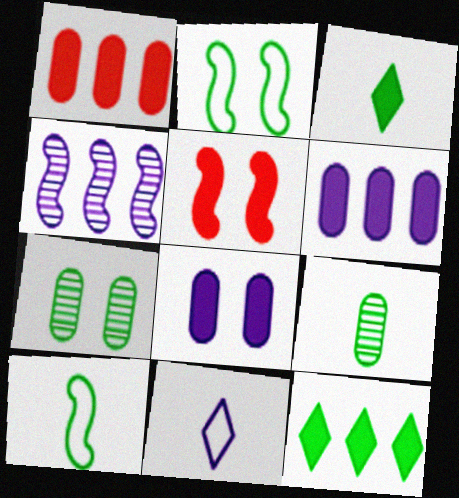[[2, 9, 12], 
[3, 5, 6], 
[3, 9, 10], 
[4, 5, 10], 
[4, 8, 11], 
[7, 10, 12]]